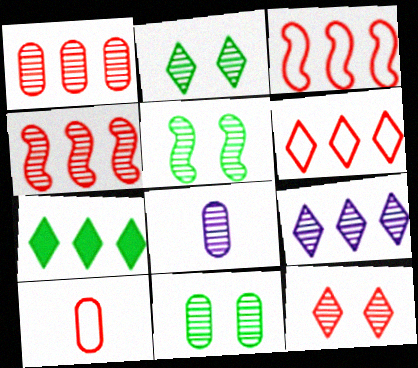[[1, 8, 11], 
[2, 4, 8], 
[2, 5, 11], 
[6, 7, 9]]